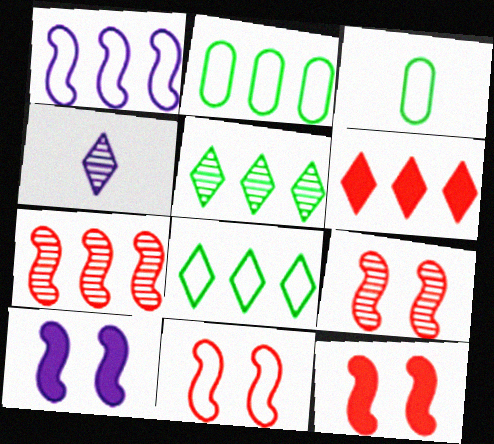[[2, 4, 12], 
[9, 11, 12]]